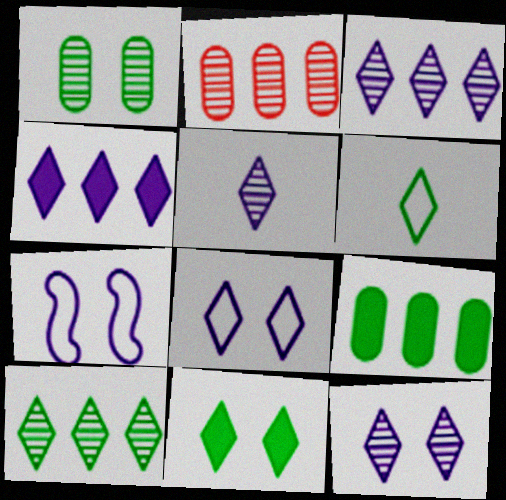[[3, 5, 12], 
[4, 5, 8], 
[6, 10, 11]]